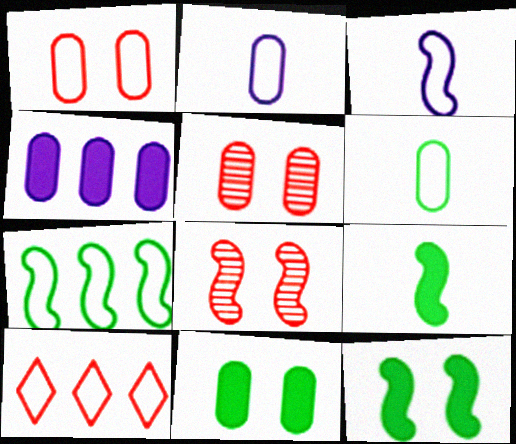[[4, 5, 6]]